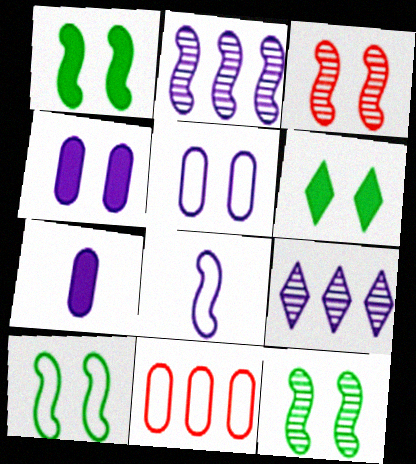[[1, 10, 12], 
[3, 5, 6], 
[4, 8, 9]]